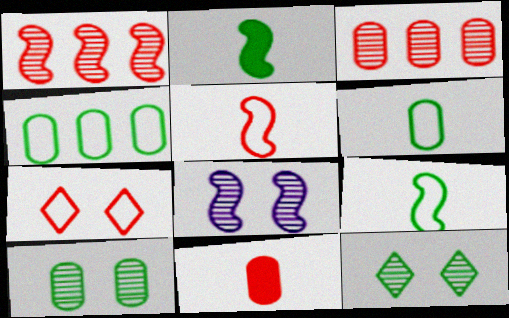[[1, 7, 11], 
[2, 4, 12]]